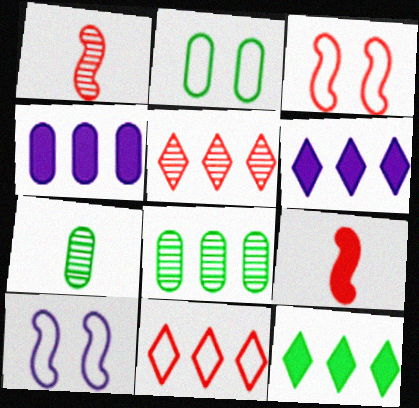[[1, 2, 6], 
[3, 6, 7]]